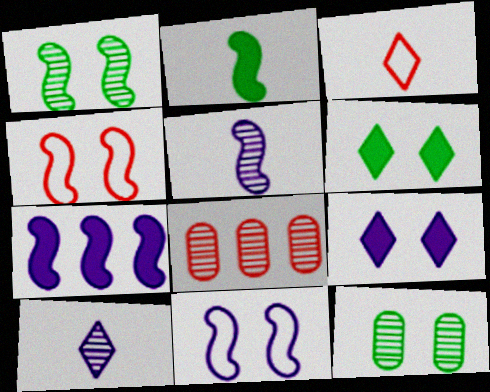[[1, 8, 10], 
[3, 7, 12], 
[4, 9, 12], 
[5, 7, 11]]